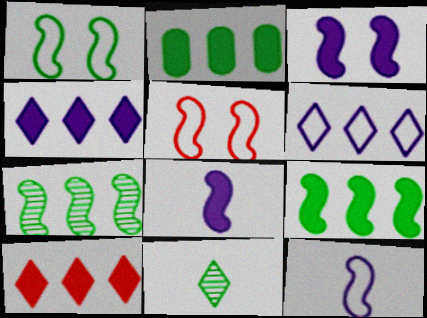[[1, 2, 11], 
[5, 7, 8]]